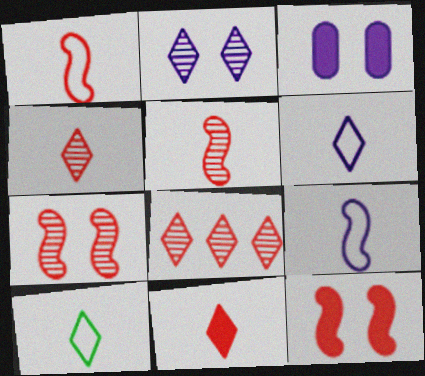[]